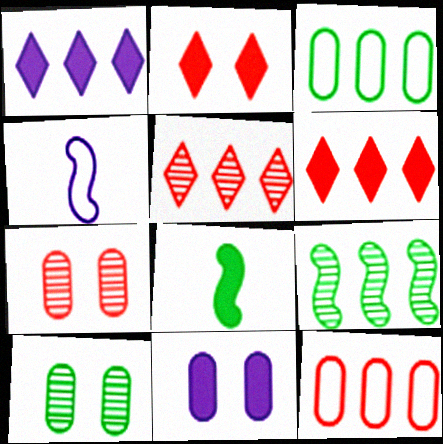[[1, 9, 12], 
[4, 6, 10], 
[6, 8, 11]]